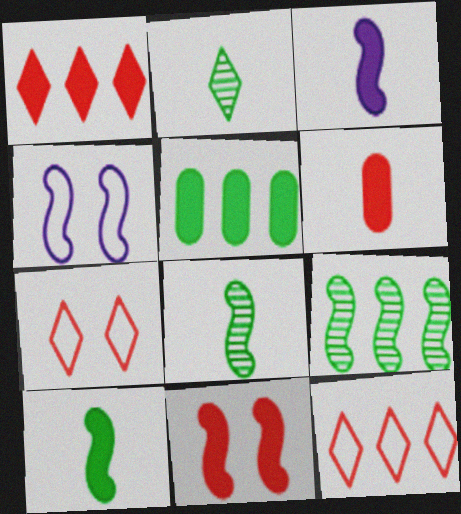[[1, 6, 11]]